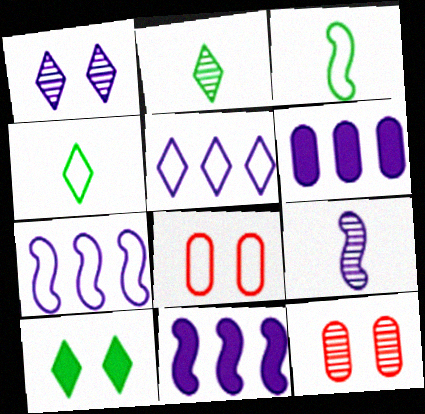[[2, 8, 11], 
[3, 5, 8], 
[4, 7, 8], 
[4, 11, 12]]